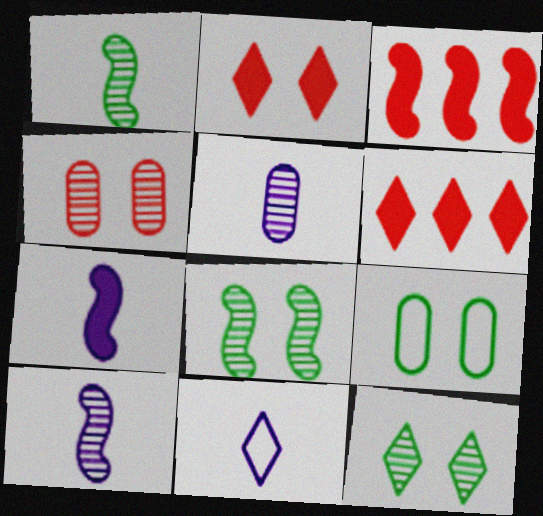[[5, 7, 11], 
[6, 9, 10], 
[6, 11, 12]]